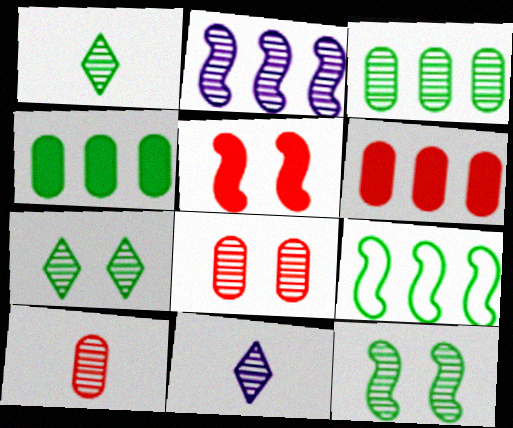[[1, 2, 8], 
[1, 3, 12], 
[2, 7, 10]]